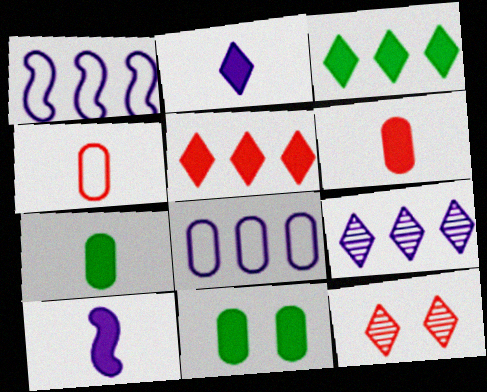[[1, 7, 12], 
[5, 10, 11]]